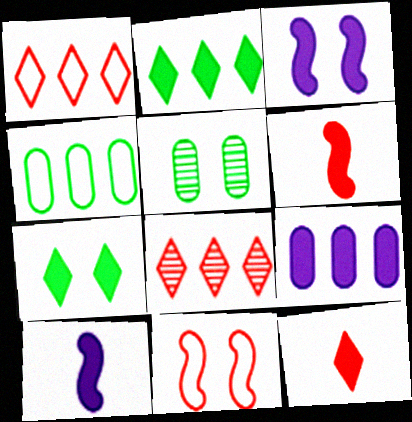[[1, 5, 10], 
[6, 7, 9]]